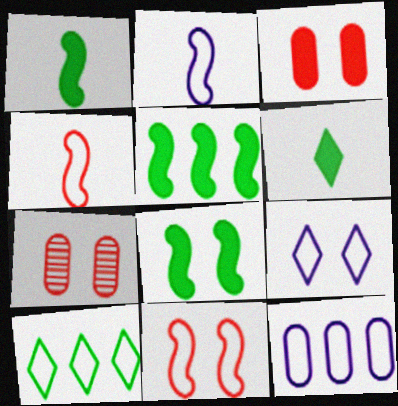[[1, 5, 8], 
[2, 9, 12], 
[7, 8, 9]]